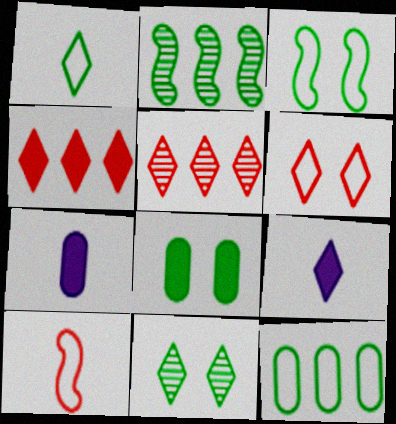[[1, 2, 8], 
[1, 3, 12], 
[2, 6, 7], 
[3, 5, 7], 
[3, 8, 11]]